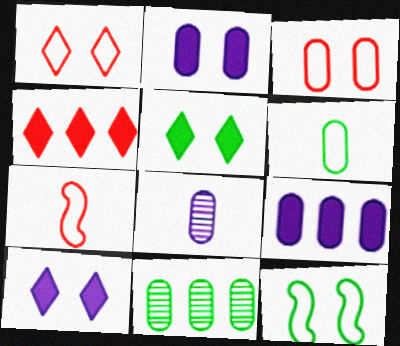[[4, 8, 12], 
[7, 10, 11]]